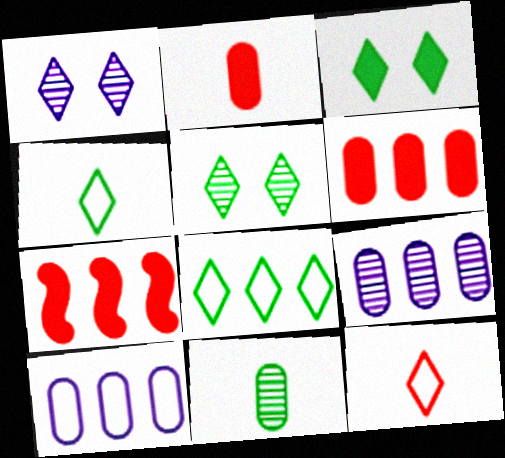[[7, 8, 9]]